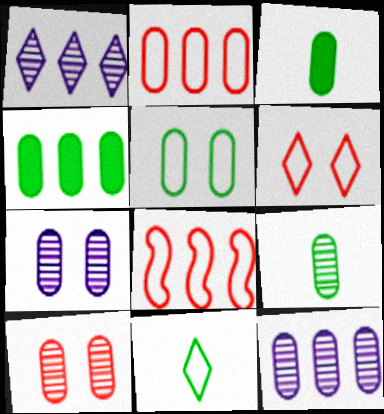[[1, 4, 8], 
[2, 3, 7], 
[2, 4, 12], 
[4, 5, 9], 
[9, 10, 12]]